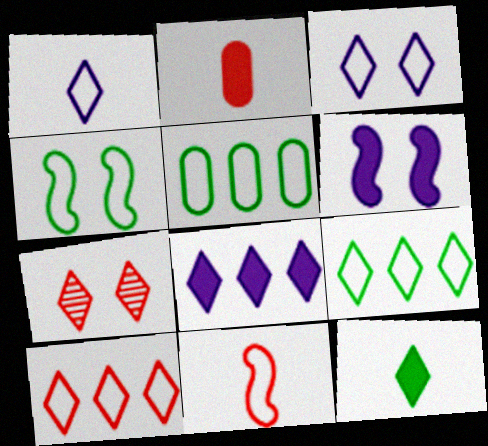[[3, 5, 11]]